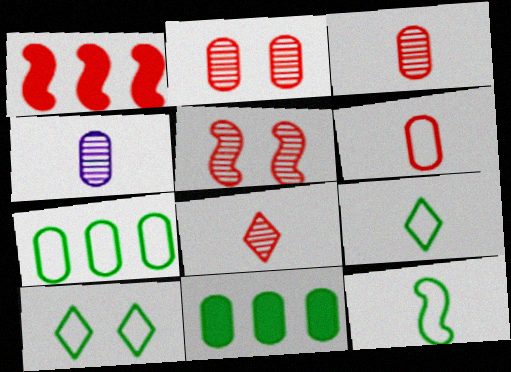[[1, 4, 10], 
[7, 10, 12]]